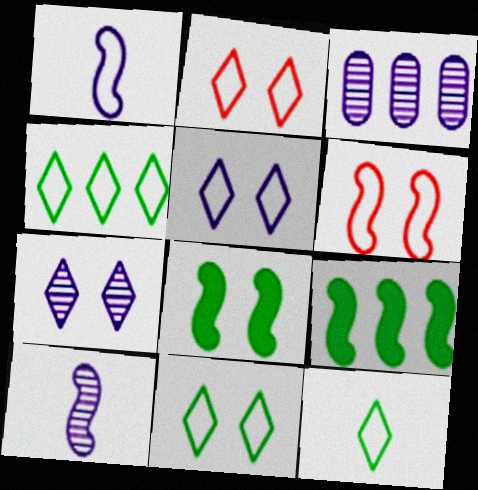[[2, 5, 11], 
[3, 7, 10], 
[4, 11, 12], 
[6, 9, 10]]